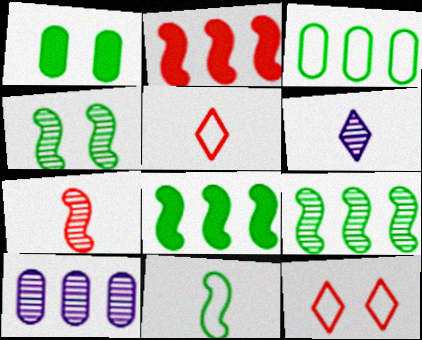[[4, 8, 11]]